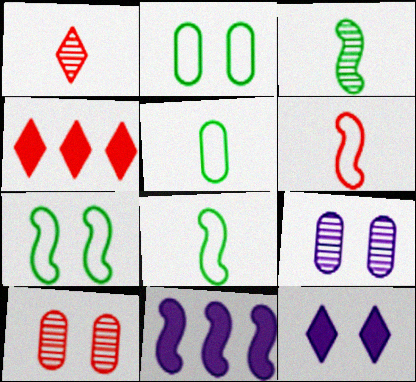[[1, 2, 11], 
[4, 6, 10], 
[4, 8, 9], 
[7, 10, 12]]